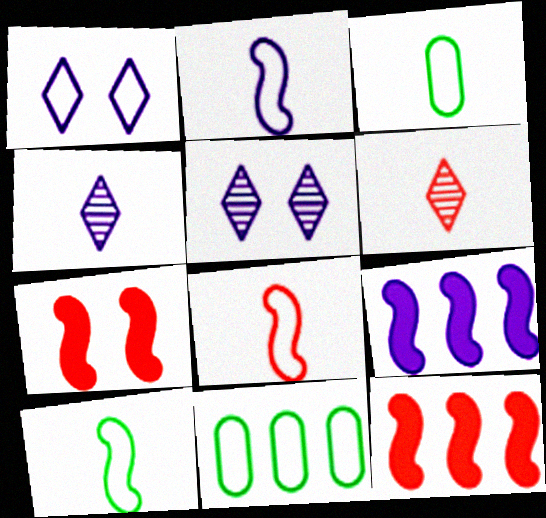[[1, 8, 11], 
[2, 8, 10], 
[3, 5, 12], 
[4, 7, 11]]